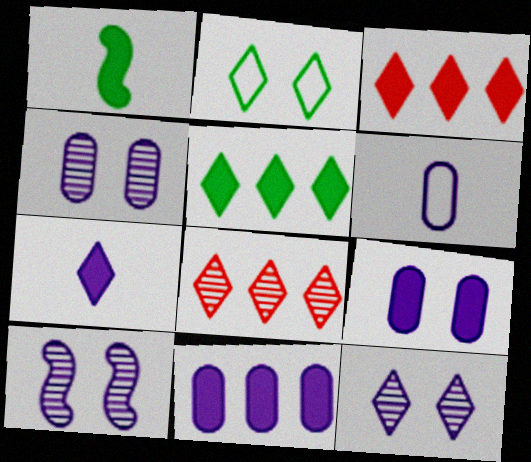[[1, 3, 9], 
[2, 7, 8], 
[4, 6, 11], 
[4, 10, 12]]